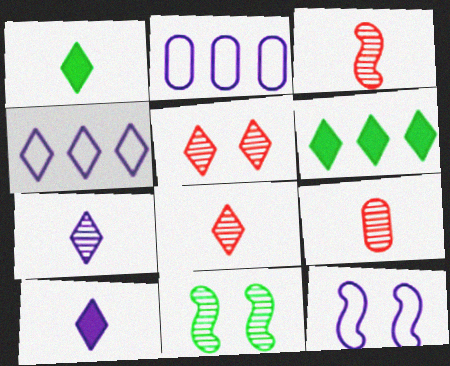[[1, 4, 5], 
[3, 8, 9], 
[6, 9, 12]]